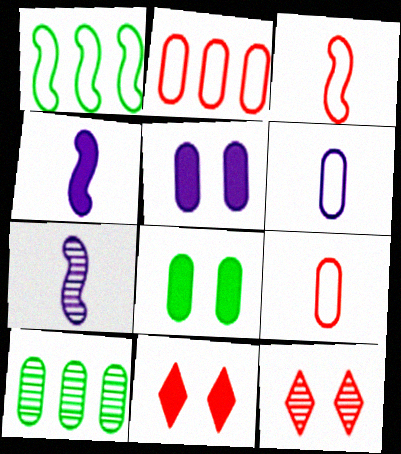[[5, 9, 10], 
[7, 10, 12]]